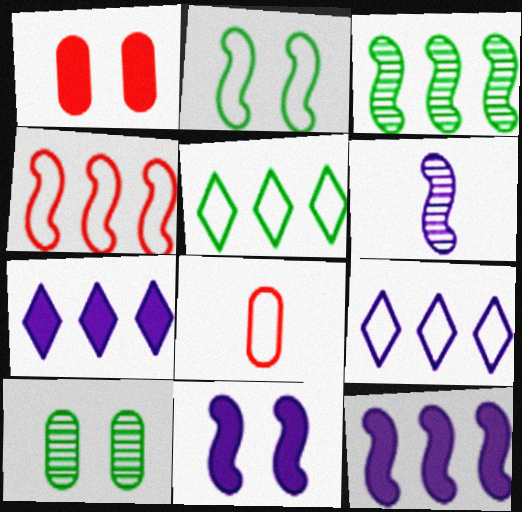[[1, 5, 6], 
[2, 8, 9], 
[3, 4, 12]]